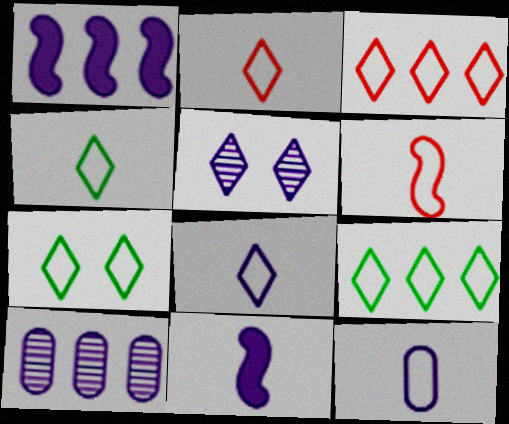[[1, 5, 12], 
[2, 4, 8], 
[3, 7, 8], 
[4, 6, 12], 
[4, 7, 9]]